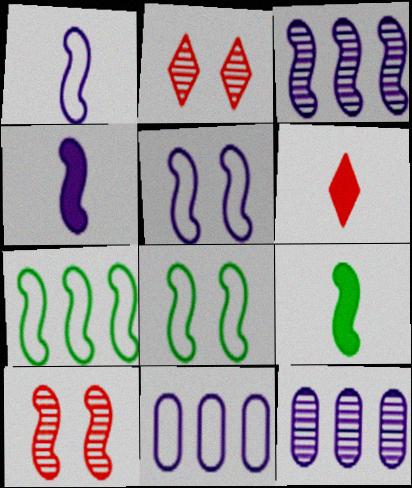[[2, 9, 11], 
[3, 4, 5], 
[4, 7, 10], 
[6, 8, 12]]